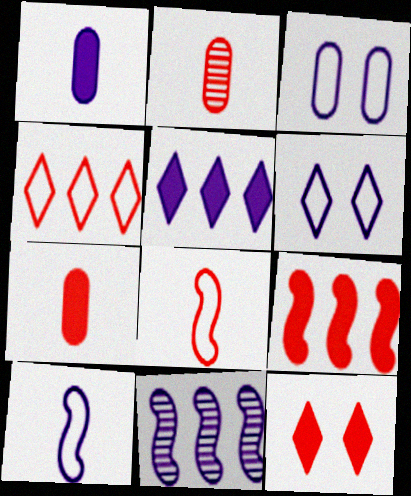[[1, 6, 11], 
[7, 9, 12]]